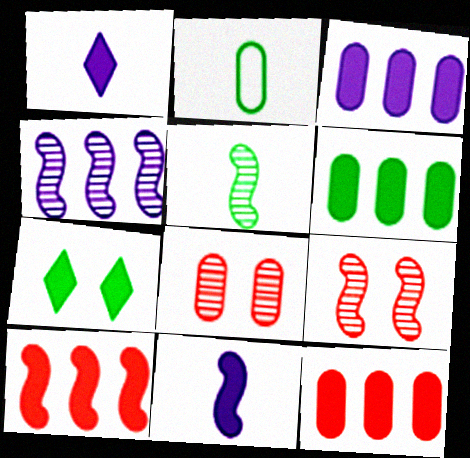[[2, 3, 8], 
[3, 6, 12], 
[4, 5, 9], 
[7, 11, 12]]